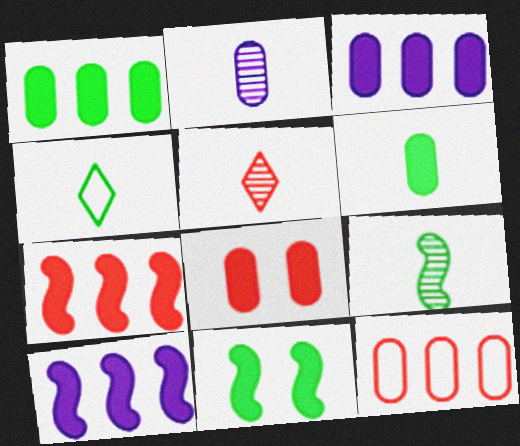[[2, 5, 9], 
[3, 6, 8], 
[4, 6, 9]]